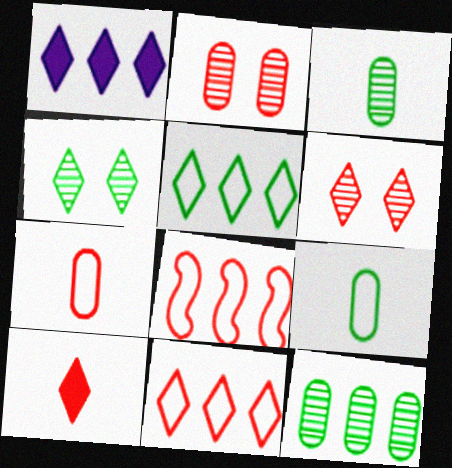[[1, 8, 12], 
[2, 8, 10], 
[6, 10, 11]]